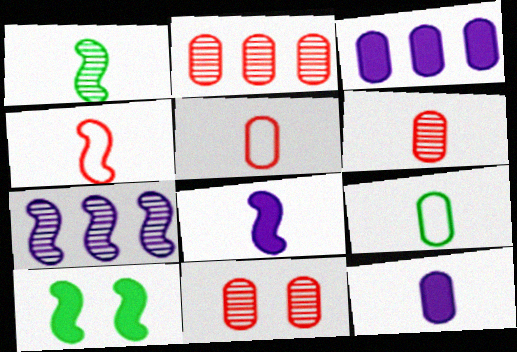[[1, 4, 8], 
[2, 6, 11], 
[3, 9, 11], 
[4, 7, 10], 
[6, 9, 12]]